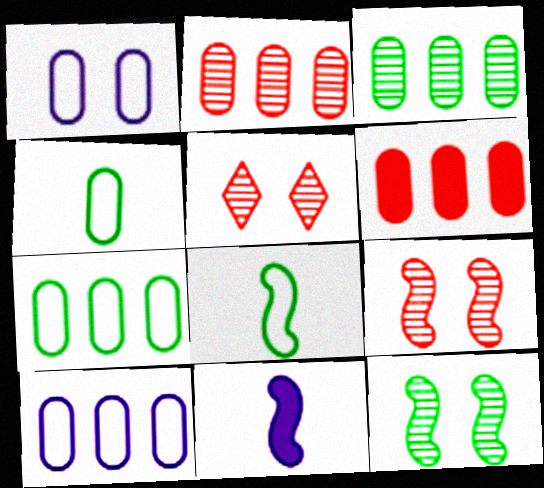[[3, 6, 10], 
[5, 7, 11]]